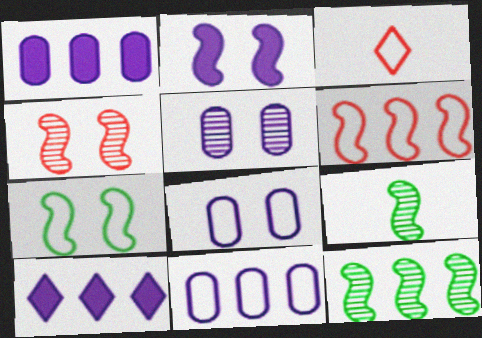[[2, 4, 7], 
[2, 6, 9], 
[3, 7, 11]]